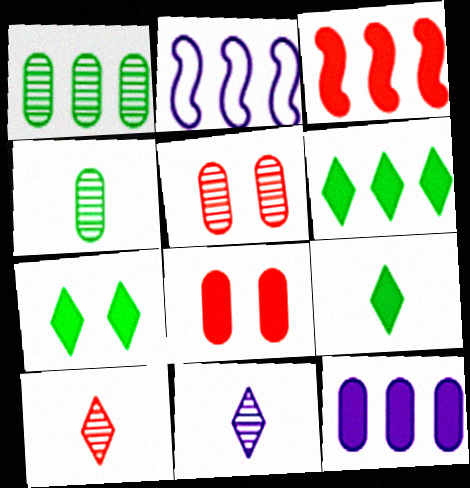[[2, 5, 9], 
[3, 6, 12], 
[6, 7, 9]]